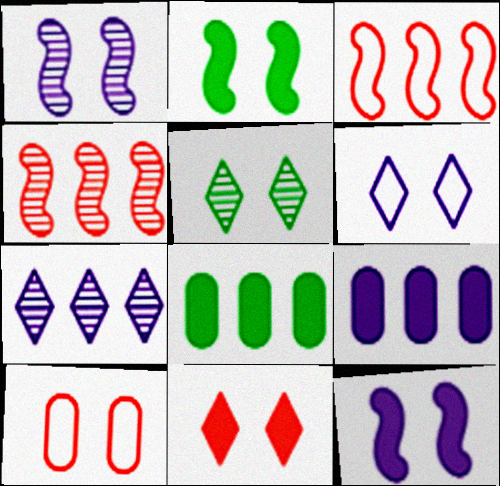[[3, 7, 8], 
[5, 6, 11], 
[5, 10, 12]]